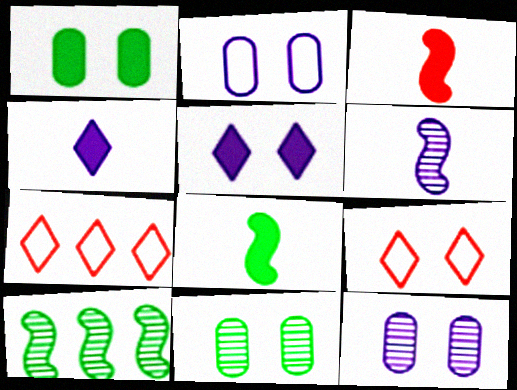[[1, 6, 7], 
[7, 8, 12]]